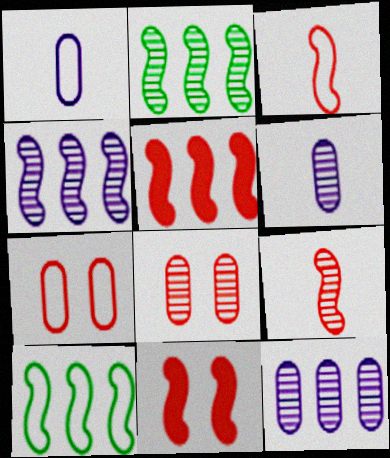[[4, 5, 10]]